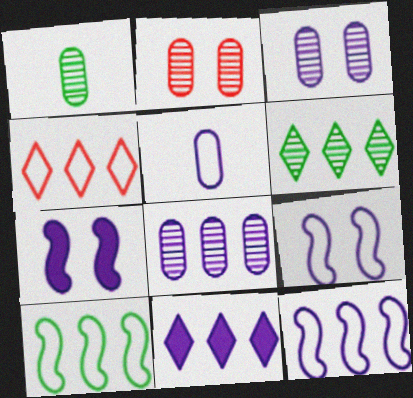[[1, 2, 8], 
[1, 4, 7], 
[4, 6, 11], 
[8, 11, 12]]